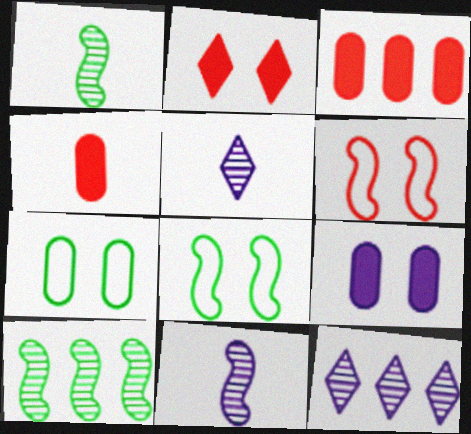[[3, 5, 8], 
[4, 8, 12]]